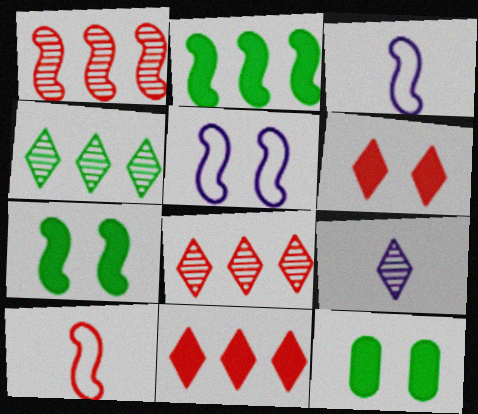[[1, 3, 7], 
[3, 8, 12]]